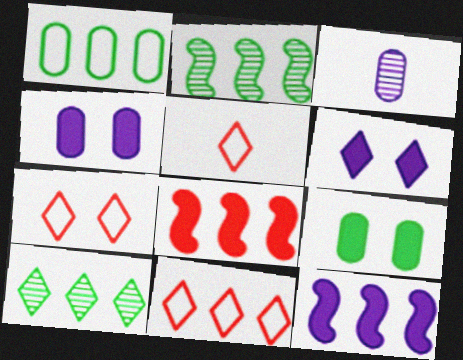[[2, 4, 5], 
[5, 6, 10], 
[5, 7, 11]]